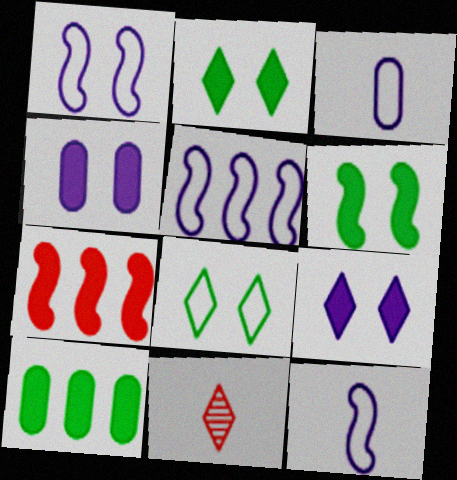[[1, 5, 12], 
[1, 10, 11]]